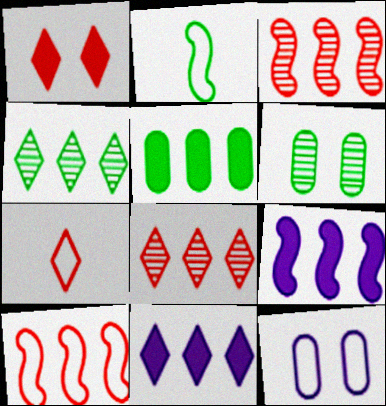[[1, 7, 8], 
[6, 7, 9]]